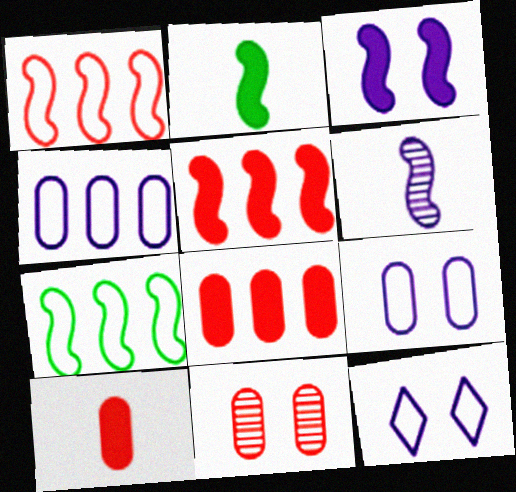[[2, 3, 5]]